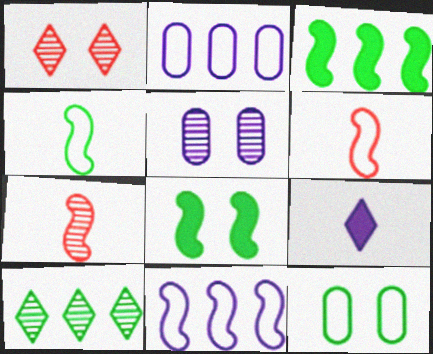[[5, 7, 10], 
[5, 9, 11], 
[7, 8, 11]]